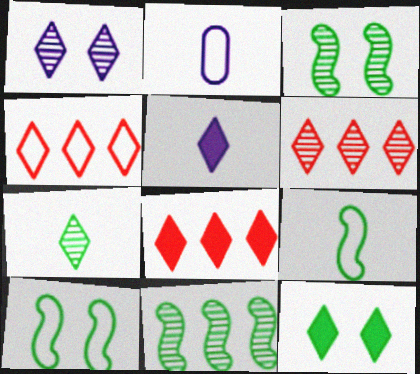[[1, 6, 7], 
[2, 3, 8], 
[2, 4, 10], 
[4, 6, 8], 
[5, 8, 12]]